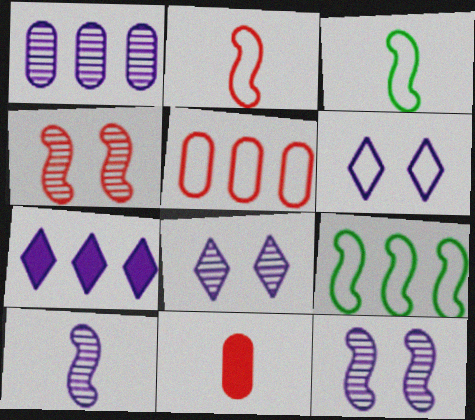[[1, 8, 10], 
[3, 5, 6], 
[8, 9, 11]]